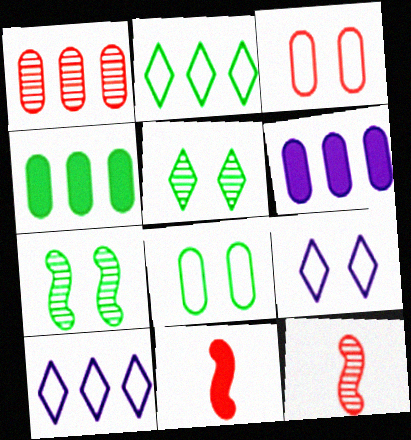[[4, 9, 12]]